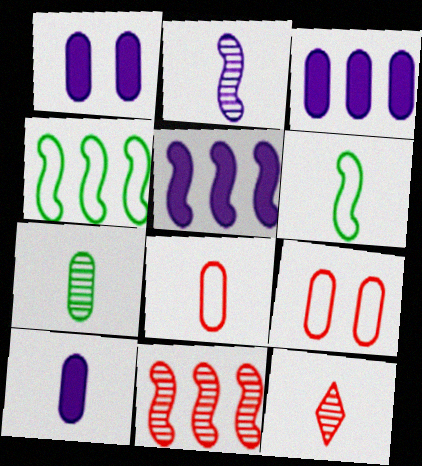[[1, 3, 10], 
[1, 4, 12], 
[2, 7, 12], 
[3, 7, 9], 
[4, 5, 11], 
[6, 10, 12], 
[7, 8, 10]]